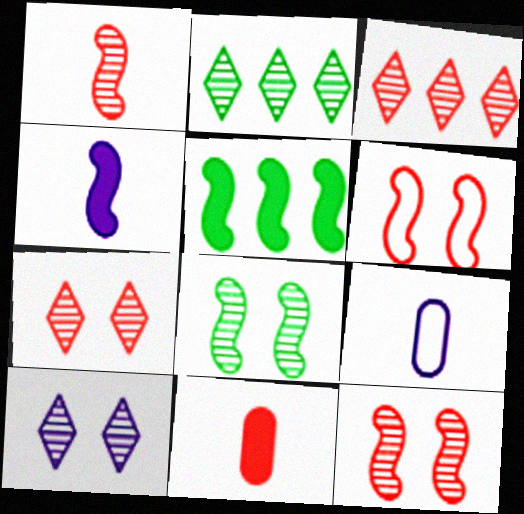[[3, 6, 11], 
[5, 7, 9]]